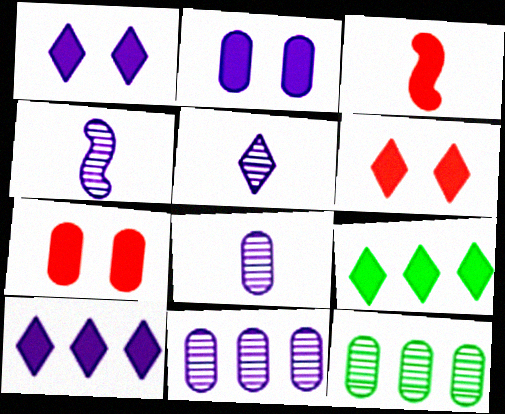[[2, 3, 9], 
[4, 5, 8]]